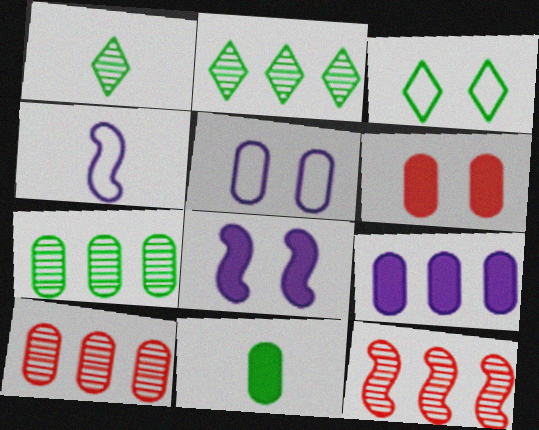[[2, 4, 6], 
[5, 10, 11], 
[6, 9, 11]]